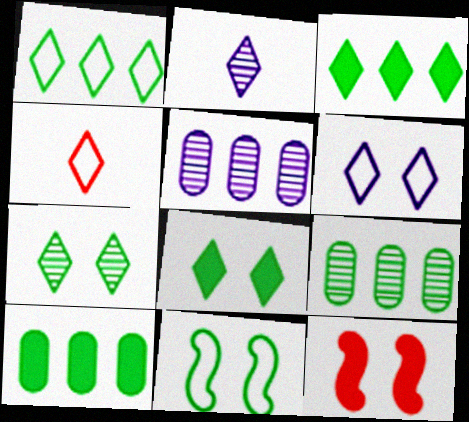[[1, 4, 6]]